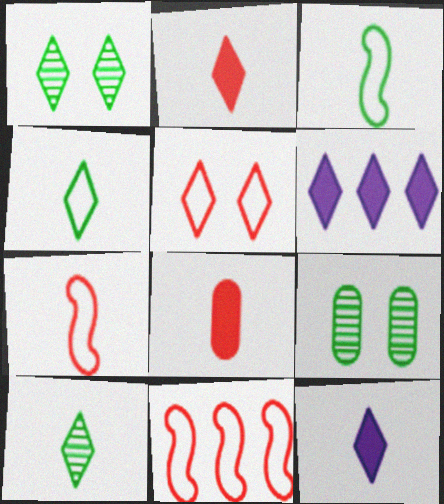[[5, 6, 10], 
[6, 7, 9], 
[9, 11, 12]]